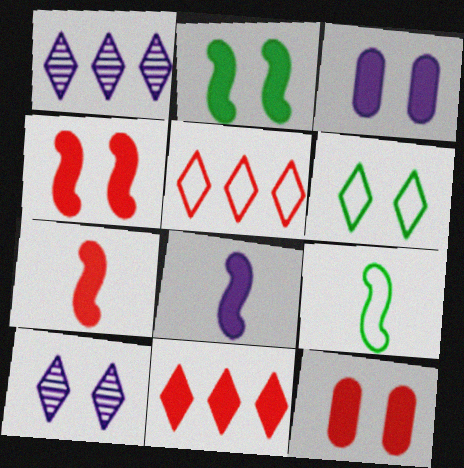[[1, 9, 12], 
[7, 11, 12]]